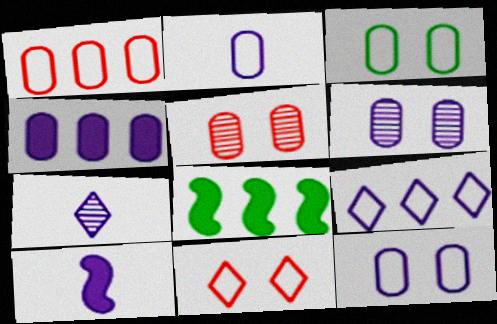[[1, 2, 3], 
[2, 4, 6], 
[2, 7, 10], 
[6, 9, 10]]